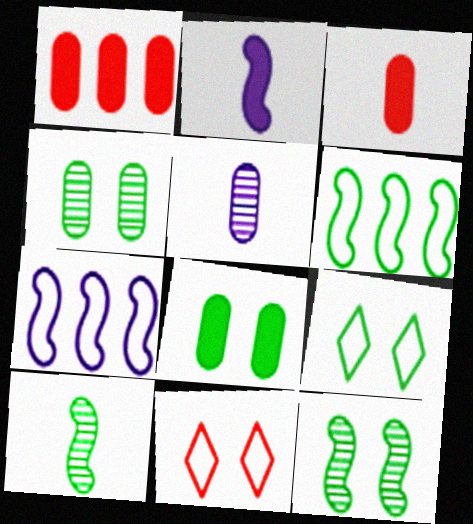[[8, 9, 12]]